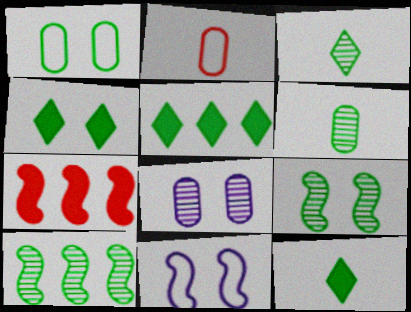[[1, 4, 9], 
[1, 10, 12], 
[4, 5, 12]]